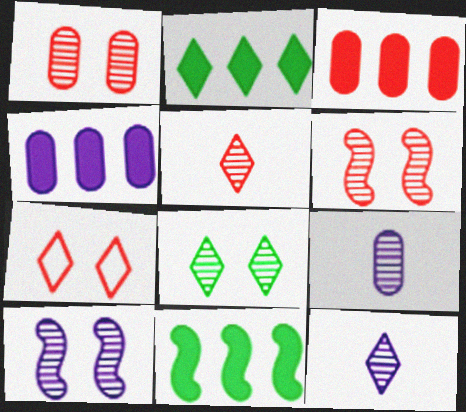[[1, 8, 10], 
[2, 7, 12], 
[7, 9, 11]]